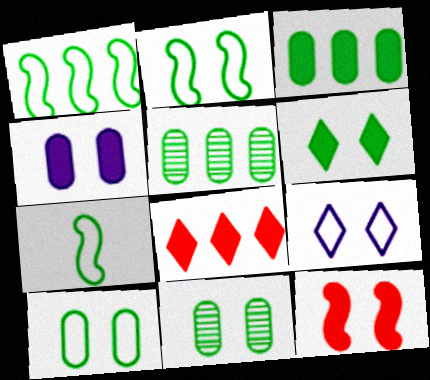[[1, 2, 7], 
[2, 6, 11], 
[4, 6, 12], 
[5, 6, 7], 
[9, 11, 12]]